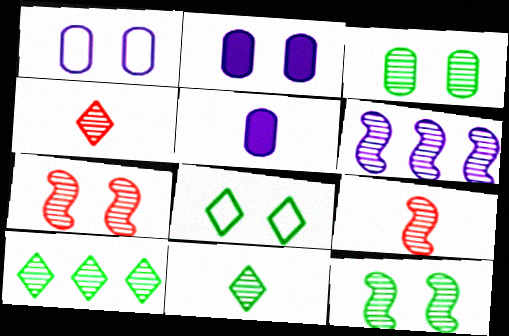[[2, 7, 8], 
[3, 4, 6], 
[6, 9, 12]]